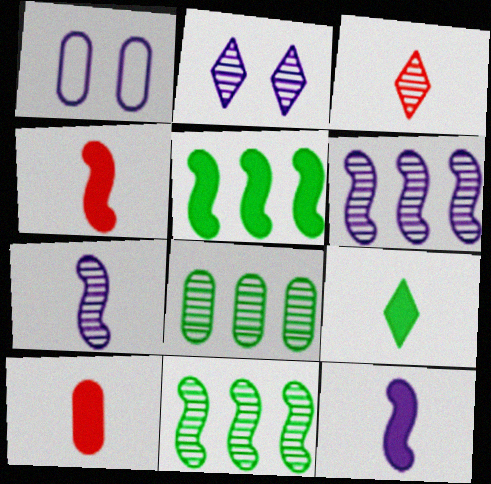[[1, 3, 5], 
[1, 8, 10], 
[9, 10, 12]]